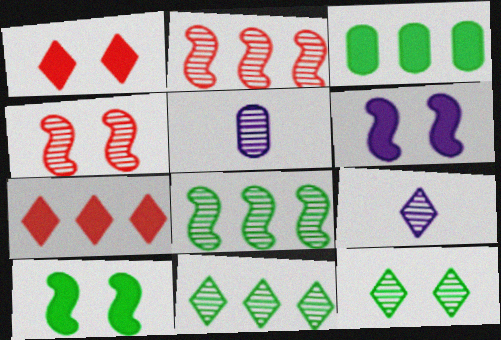[[2, 5, 12], 
[4, 5, 11]]